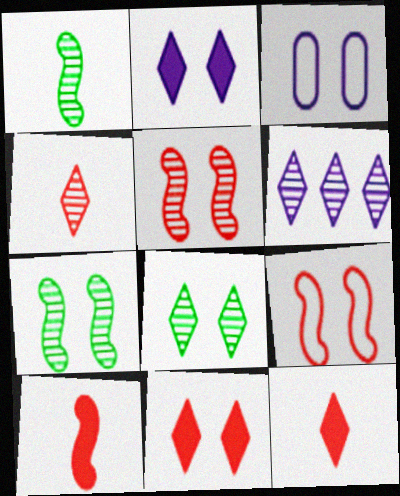[[3, 7, 11], 
[4, 6, 8]]